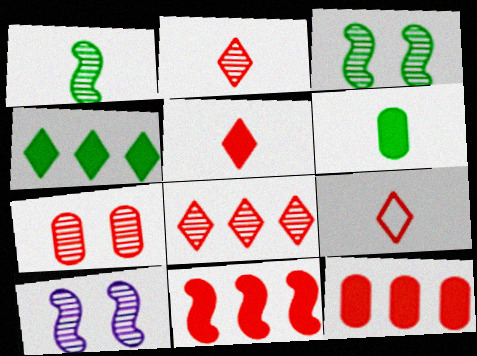[[2, 5, 9], 
[7, 9, 11]]